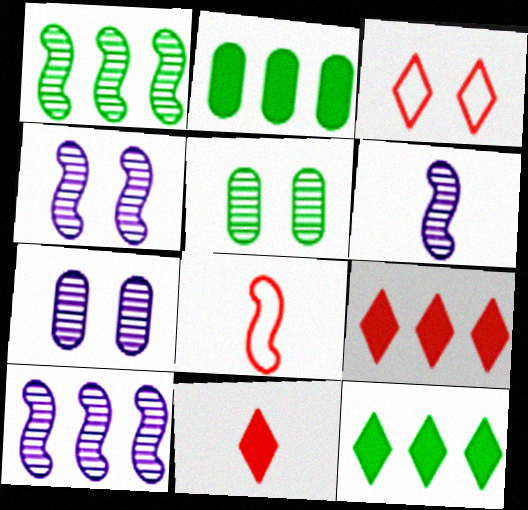[[2, 3, 6], 
[4, 6, 10], 
[7, 8, 12]]